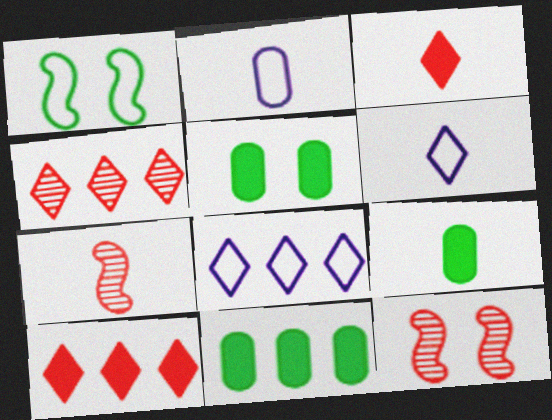[[5, 7, 8], 
[5, 9, 11], 
[6, 7, 9], 
[6, 11, 12], 
[8, 9, 12]]